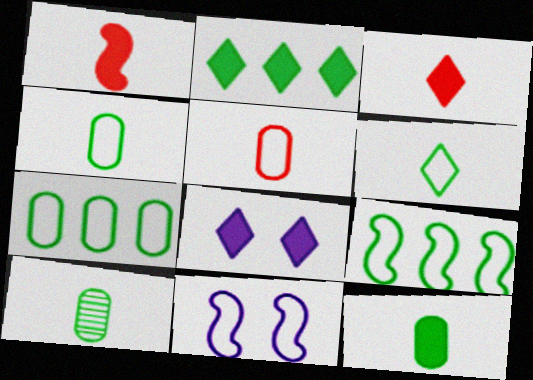[[2, 3, 8], 
[4, 10, 12]]